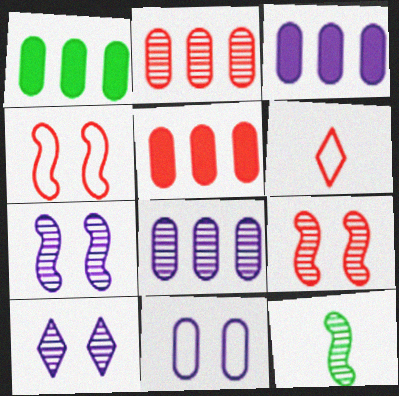[[1, 3, 5], 
[1, 6, 7], 
[2, 10, 12], 
[5, 6, 9]]